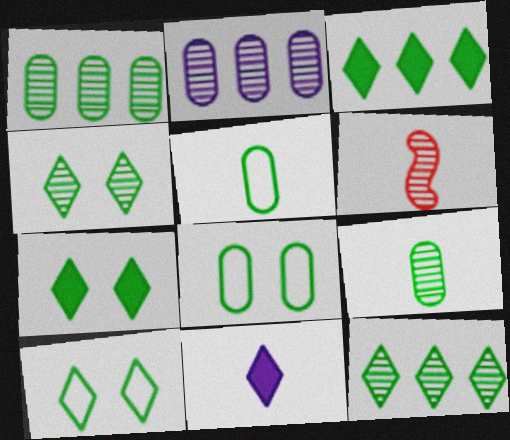[[2, 4, 6], 
[4, 7, 10], 
[5, 6, 11]]